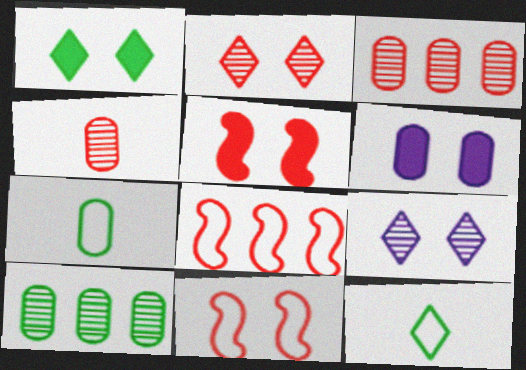[[1, 5, 6], 
[3, 6, 7]]